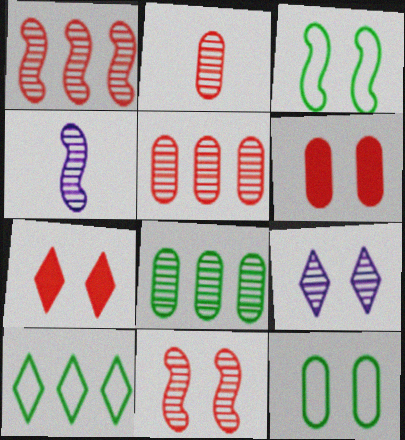[[3, 6, 9], 
[4, 6, 10]]